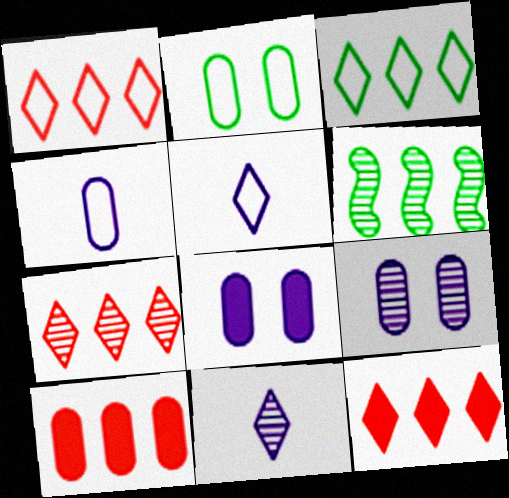[[1, 7, 12]]